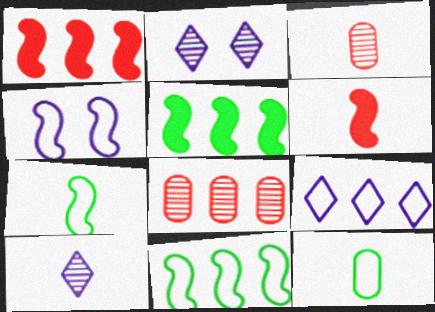[[1, 2, 12], 
[5, 8, 9], 
[6, 10, 12]]